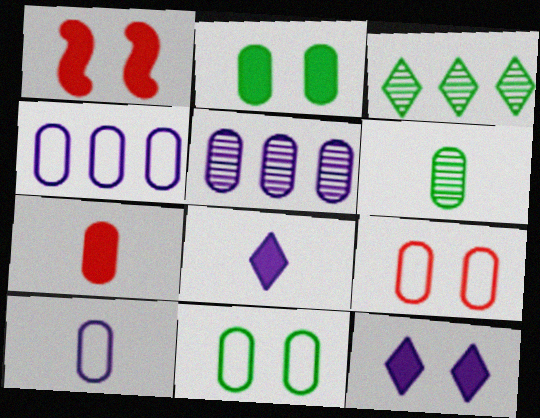[[1, 2, 12], 
[1, 3, 10], 
[5, 7, 11], 
[6, 7, 10]]